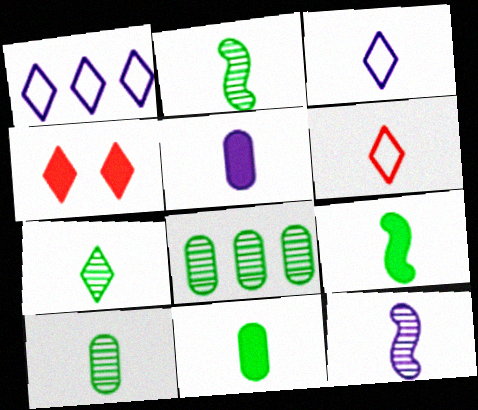[[1, 4, 7], 
[2, 5, 6], 
[2, 7, 10], 
[3, 5, 12], 
[6, 11, 12]]